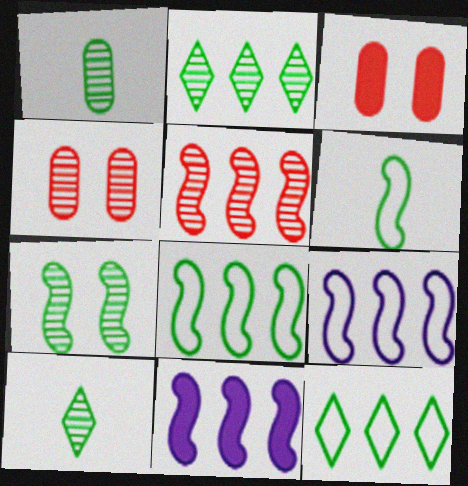[[1, 2, 7], 
[3, 9, 10], 
[5, 8, 11]]